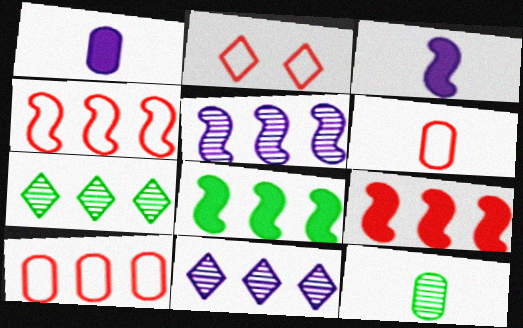[[1, 6, 12], 
[2, 4, 6], 
[4, 5, 8], 
[8, 10, 11]]